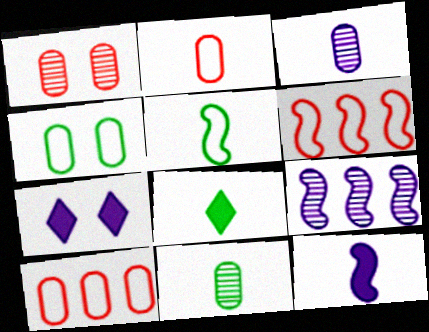[[5, 8, 11], 
[6, 7, 11]]